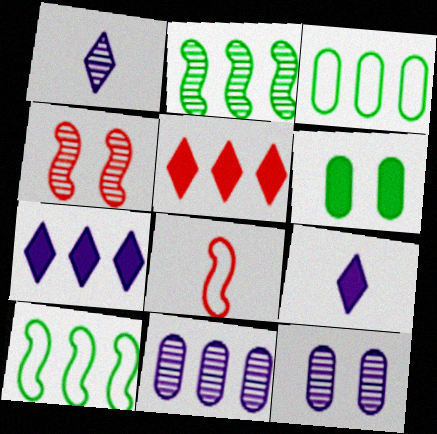[[3, 4, 9], 
[5, 10, 11]]